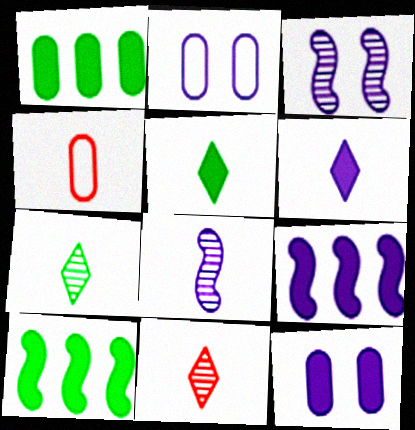[[2, 10, 11], 
[4, 5, 8], 
[6, 9, 12]]